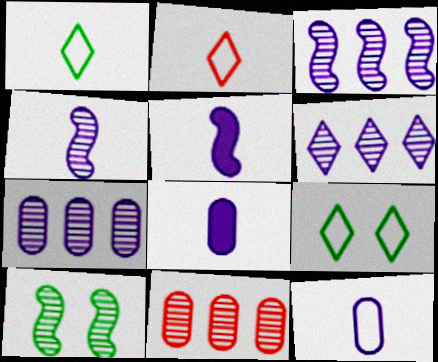[[3, 6, 7], 
[5, 9, 11]]